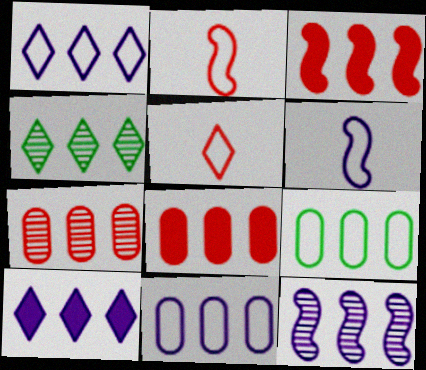[[3, 4, 11], 
[4, 7, 12], 
[10, 11, 12]]